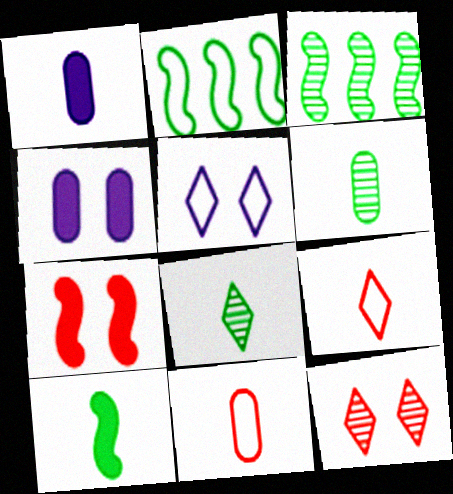[[1, 2, 12], 
[1, 6, 11], 
[2, 5, 11], 
[3, 4, 9]]